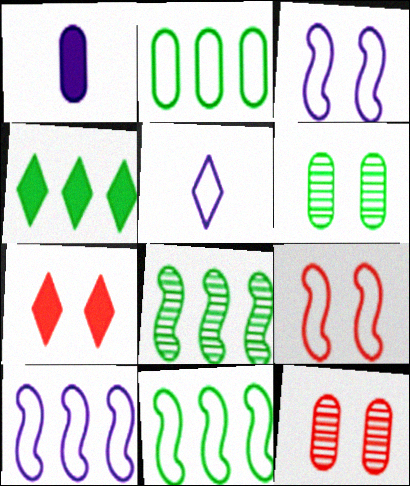[[1, 2, 12], 
[2, 4, 8], 
[2, 5, 9], 
[3, 6, 7], 
[7, 9, 12]]